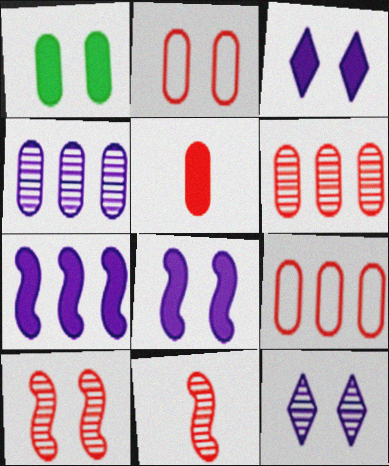[[2, 5, 6]]